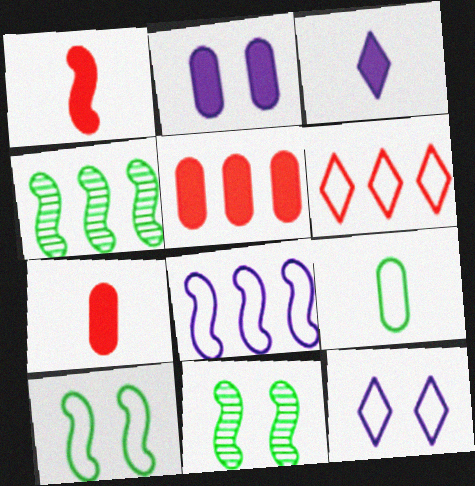[[1, 8, 11], 
[4, 7, 12]]